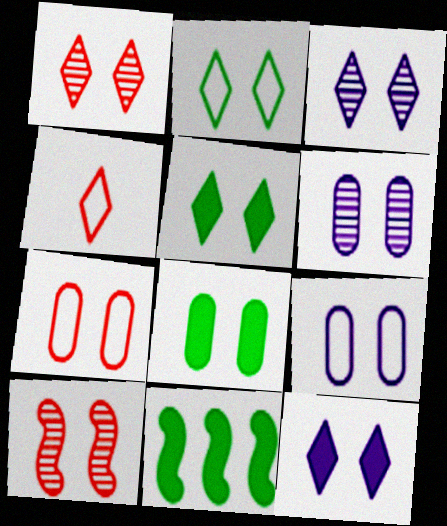[[1, 2, 12], 
[4, 6, 11], 
[5, 9, 10], 
[6, 7, 8]]